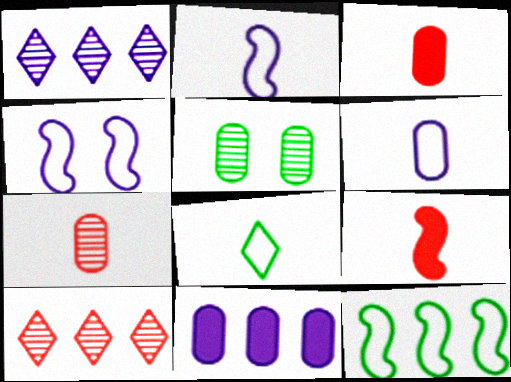[[10, 11, 12]]